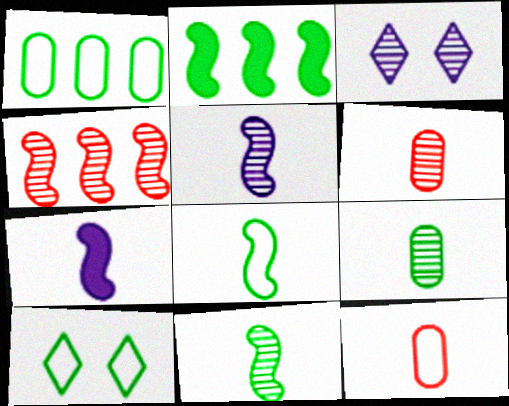[[1, 8, 10], 
[2, 3, 12], 
[2, 9, 10], 
[3, 4, 9]]